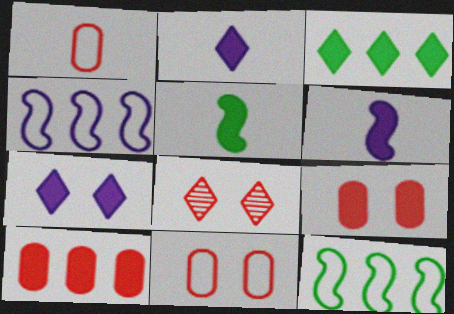[[3, 6, 9], 
[5, 7, 10]]